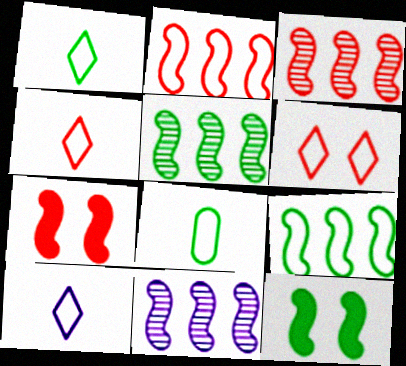[[1, 4, 10], 
[3, 5, 11]]